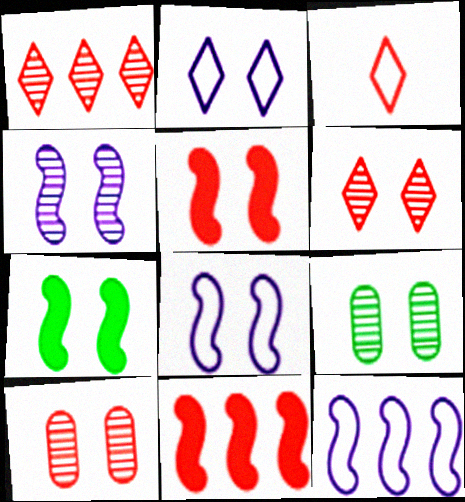[[2, 5, 9], 
[2, 7, 10], 
[3, 10, 11], 
[4, 6, 9]]